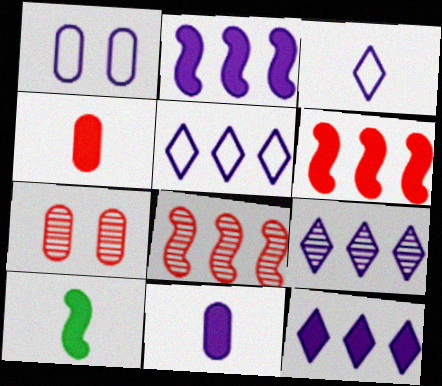[[5, 7, 10], 
[5, 9, 12]]